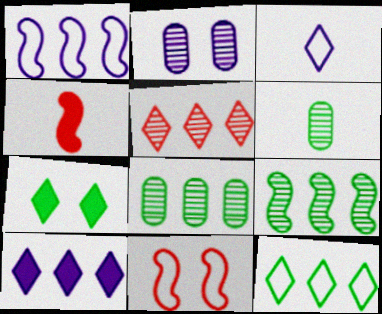[[2, 4, 12], 
[2, 7, 11], 
[3, 4, 6], 
[3, 5, 7], 
[5, 10, 12], 
[6, 10, 11]]